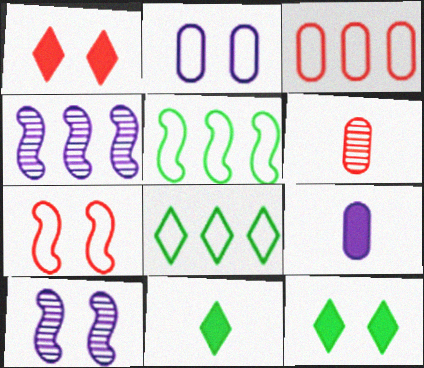[[3, 10, 11]]